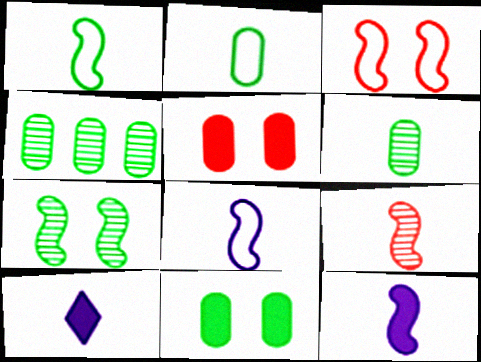[[1, 9, 12], 
[2, 4, 11], 
[2, 9, 10], 
[3, 4, 10]]